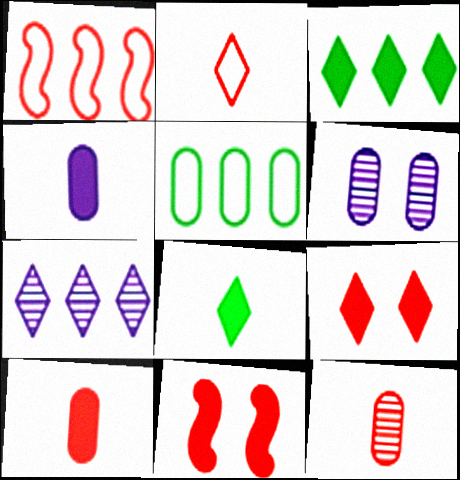[[1, 6, 8], 
[1, 9, 12], 
[3, 4, 11], 
[5, 6, 10]]